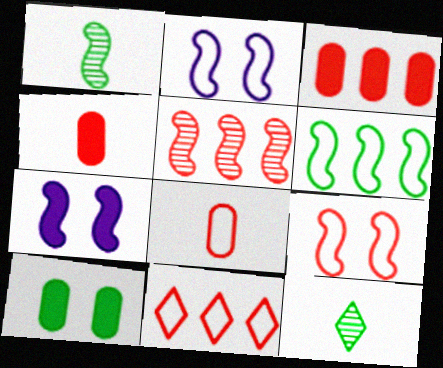[[2, 3, 12], 
[3, 5, 11], 
[6, 10, 12], 
[8, 9, 11]]